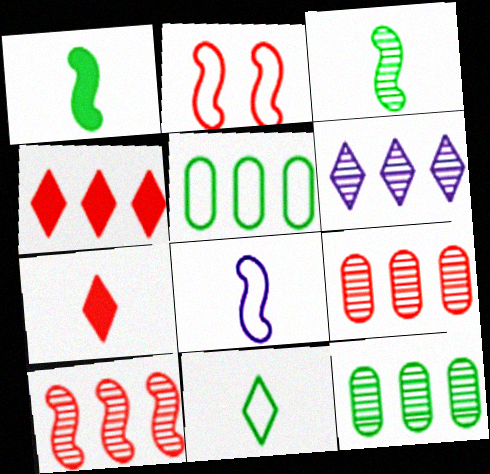[[2, 7, 9], 
[6, 10, 12]]